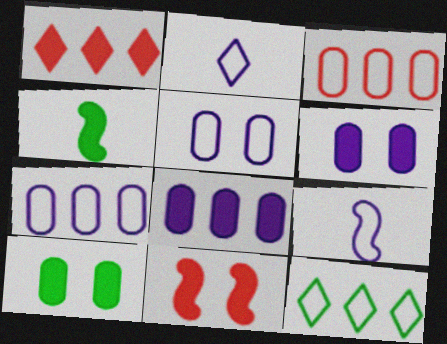[[1, 4, 6]]